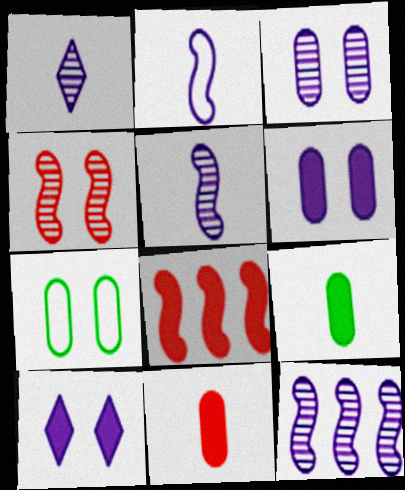[[1, 3, 12], 
[1, 7, 8], 
[4, 7, 10], 
[8, 9, 10]]